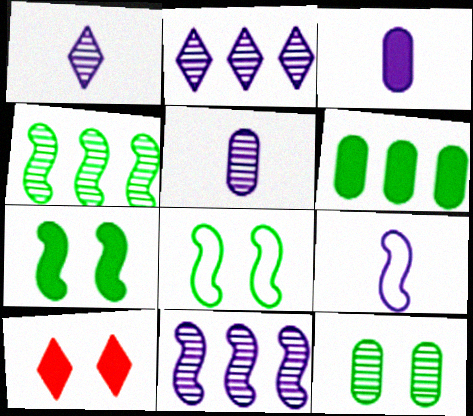[[1, 3, 9]]